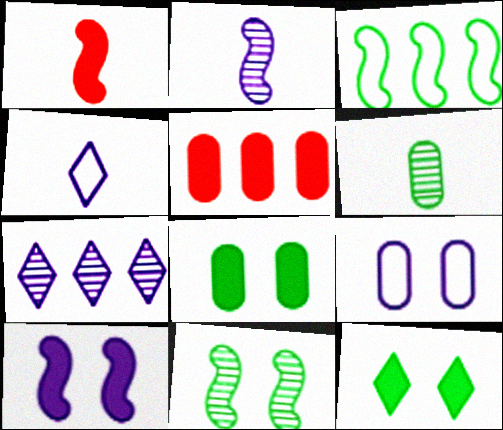[[1, 4, 6], 
[3, 5, 7], 
[3, 6, 12], 
[4, 5, 11], 
[5, 6, 9]]